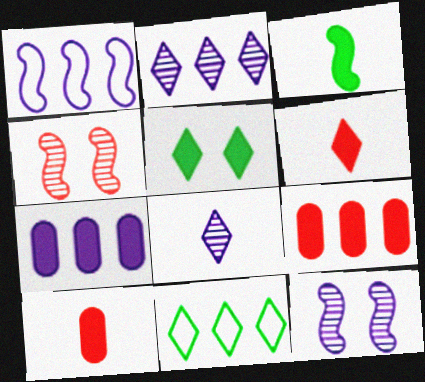[[1, 2, 7], 
[1, 3, 4], 
[10, 11, 12]]